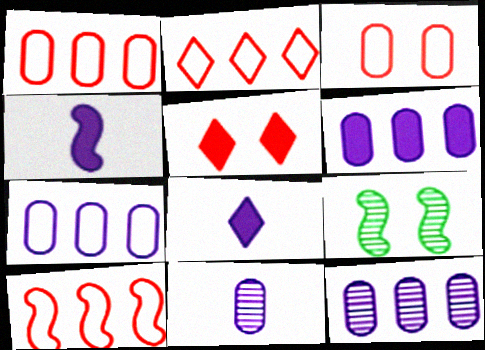[[1, 2, 10], 
[1, 8, 9], 
[4, 9, 10], 
[6, 7, 12]]